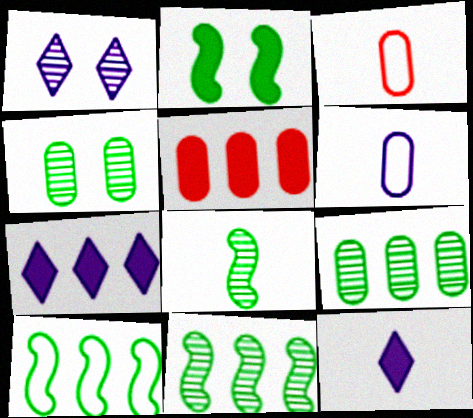[[2, 5, 12], 
[2, 8, 10], 
[3, 8, 12], 
[4, 5, 6]]